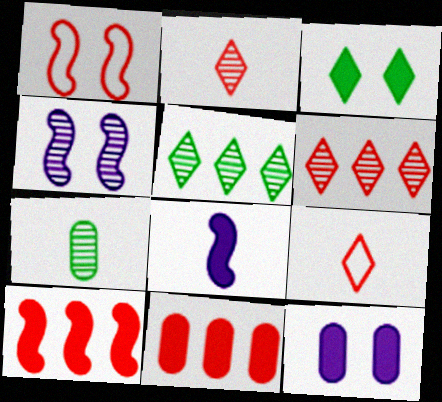[[1, 2, 11], 
[3, 8, 11], 
[4, 6, 7], 
[7, 8, 9]]